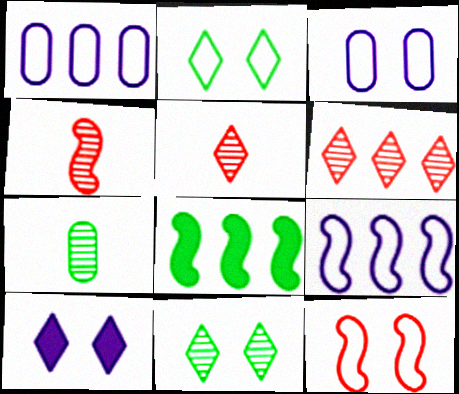[[1, 6, 8], 
[2, 3, 12], 
[2, 7, 8], 
[3, 5, 8]]